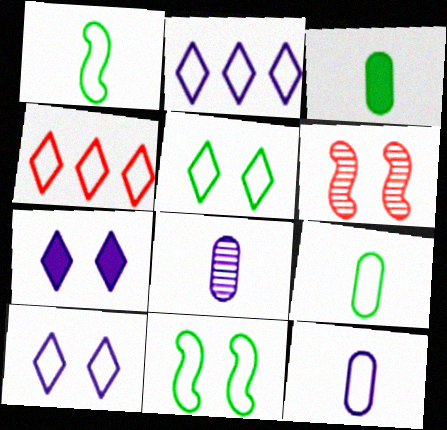[[2, 3, 6], 
[4, 11, 12]]